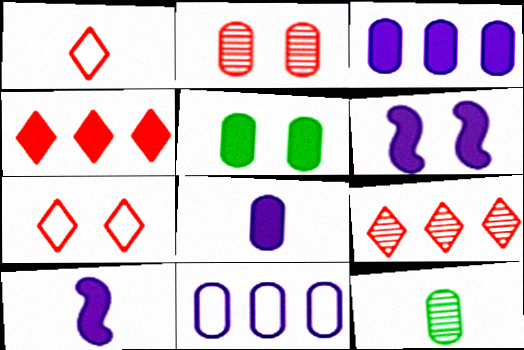[[1, 10, 12], 
[4, 5, 10]]